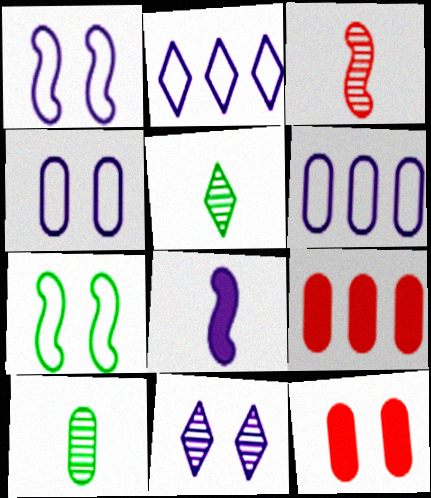[[1, 5, 9], 
[4, 9, 10], 
[6, 8, 11], 
[6, 10, 12], 
[7, 11, 12]]